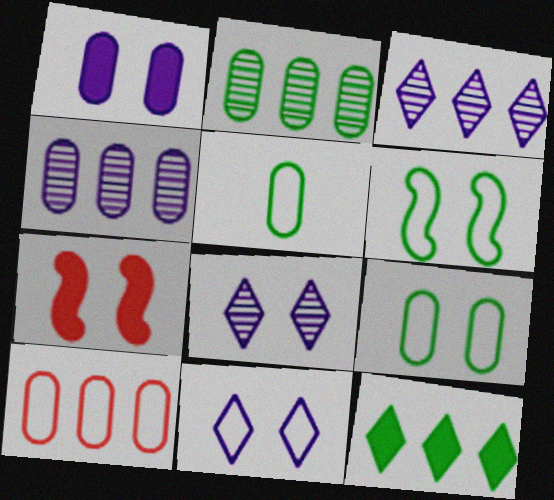[[3, 5, 7], 
[7, 8, 9]]